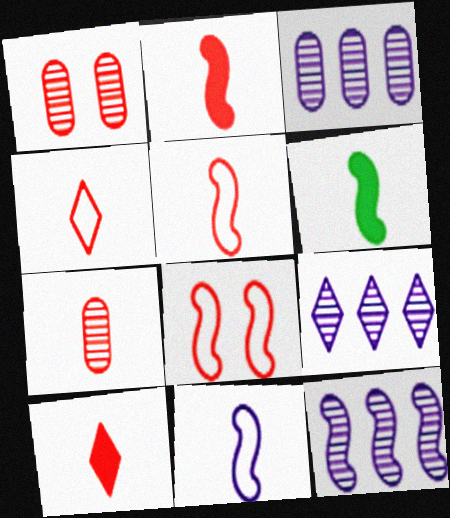[[2, 4, 7], 
[3, 9, 12], 
[5, 7, 10], 
[6, 8, 12]]